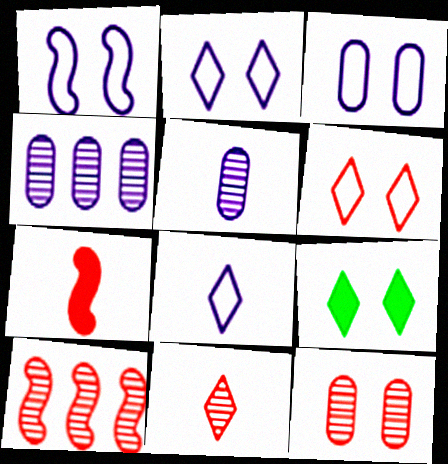[[1, 2, 3], 
[1, 9, 12], 
[10, 11, 12]]